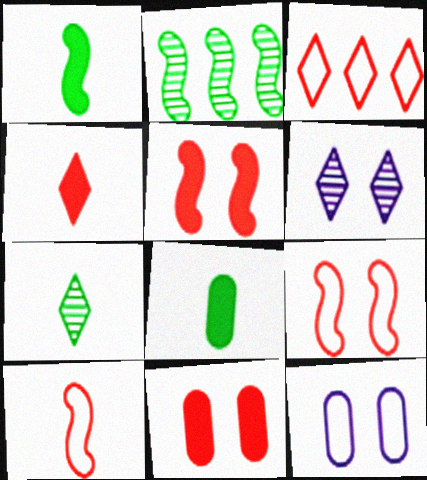[[2, 4, 12]]